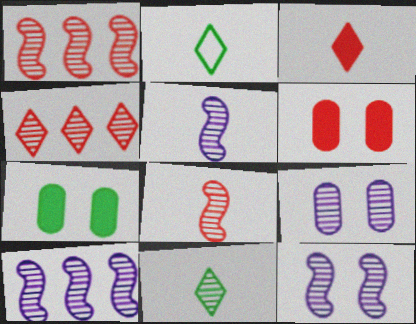[[1, 9, 11], 
[2, 6, 10], 
[5, 10, 12]]